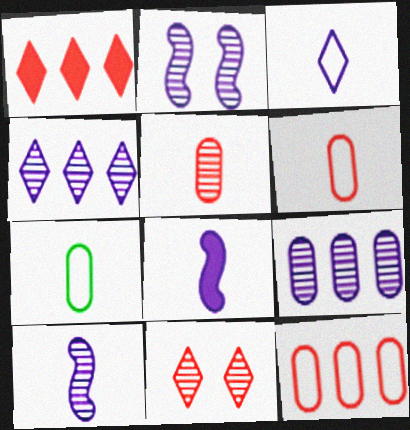[[1, 2, 7]]